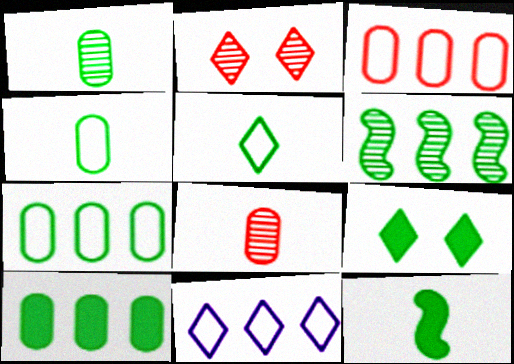[[1, 5, 12], 
[4, 6, 9], 
[9, 10, 12]]